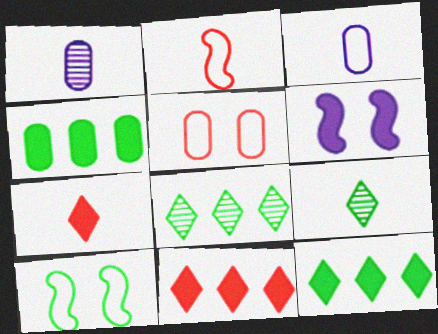[[1, 4, 5], 
[1, 10, 11], 
[4, 6, 7], 
[4, 9, 10]]